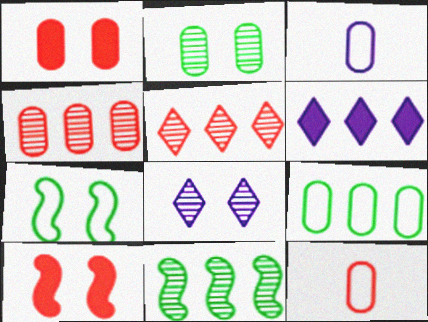[[1, 4, 12], 
[1, 7, 8], 
[5, 10, 12]]